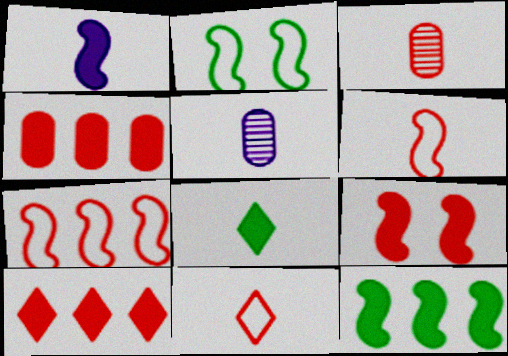[[1, 9, 12], 
[2, 5, 10], 
[5, 6, 8]]